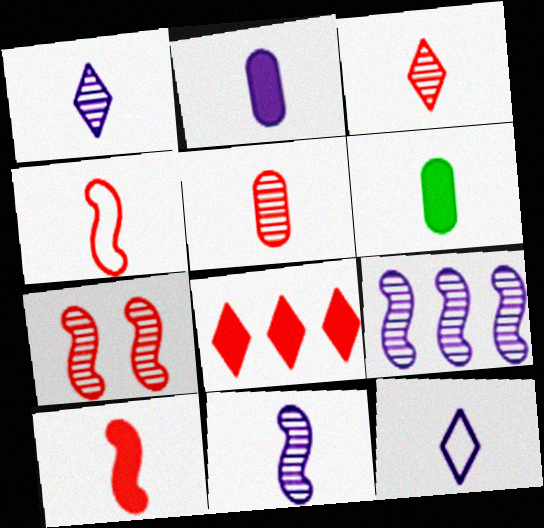[[1, 4, 6], 
[2, 11, 12]]